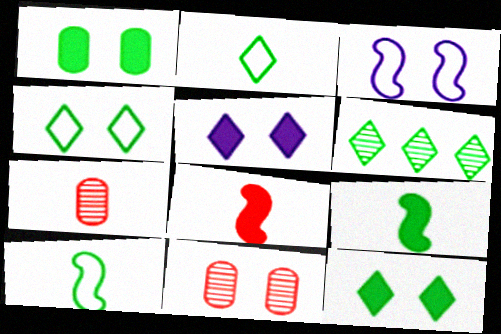[[1, 6, 10], 
[2, 6, 12], 
[3, 11, 12]]